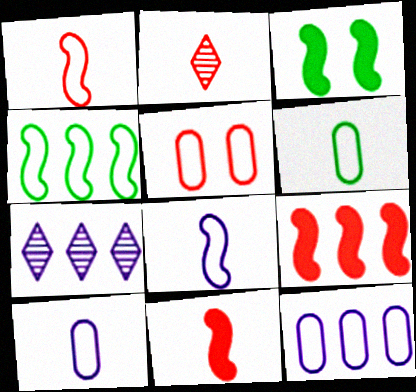[[2, 3, 12], 
[2, 5, 9], 
[5, 6, 12]]